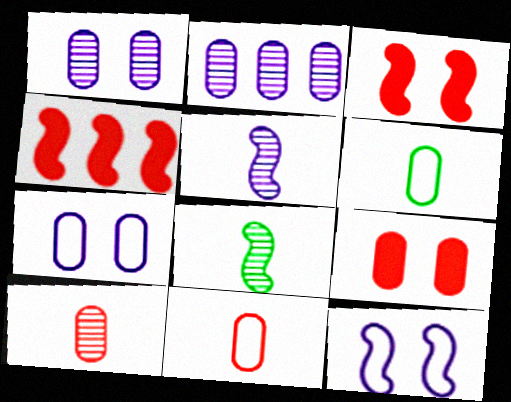[[2, 6, 9], 
[4, 8, 12]]